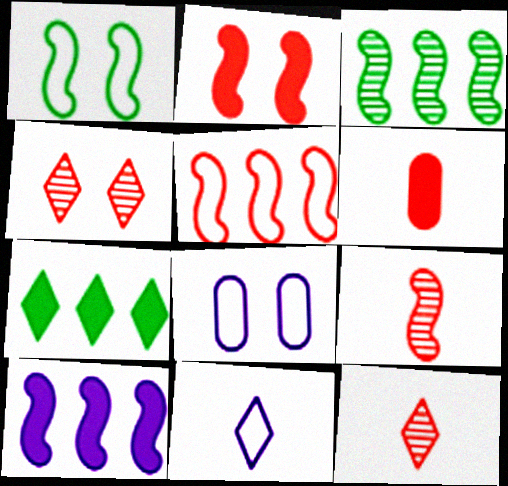[[1, 9, 10], 
[2, 5, 9], 
[3, 5, 10], 
[4, 5, 6], 
[4, 7, 11], 
[7, 8, 9]]